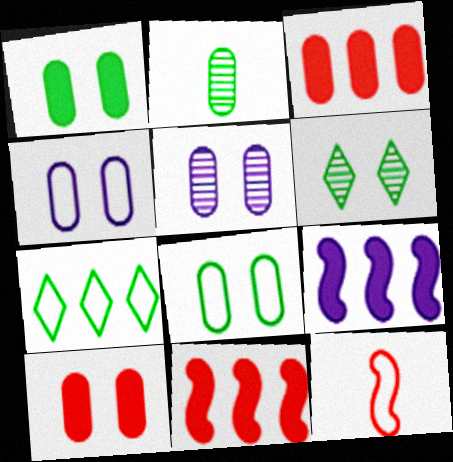[[2, 3, 4], 
[4, 7, 12], 
[5, 8, 10]]